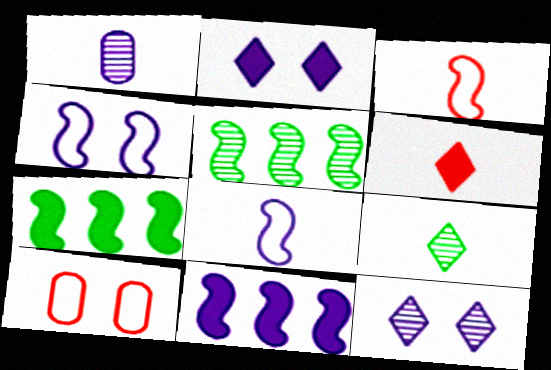[[9, 10, 11]]